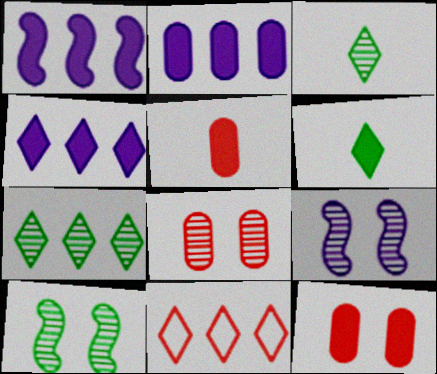[[1, 2, 4], 
[1, 6, 12], 
[4, 7, 11]]